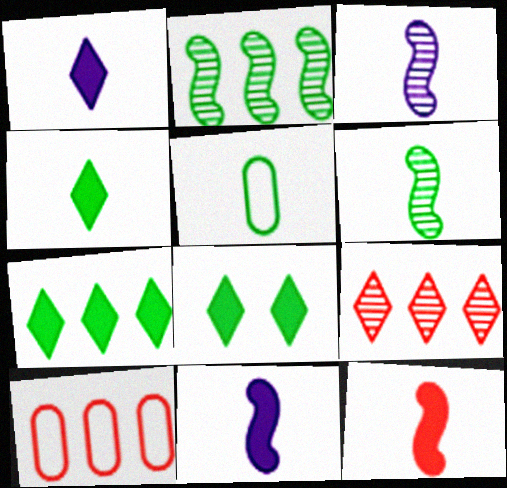[[2, 5, 8], 
[3, 8, 10], 
[4, 5, 6], 
[4, 7, 8]]